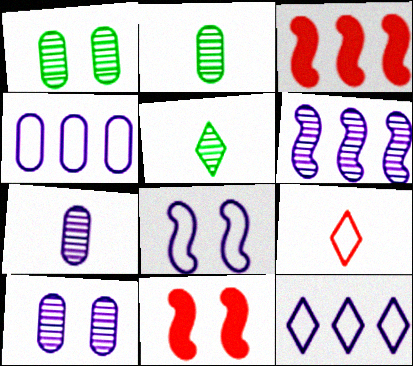[[2, 11, 12], 
[4, 5, 11]]